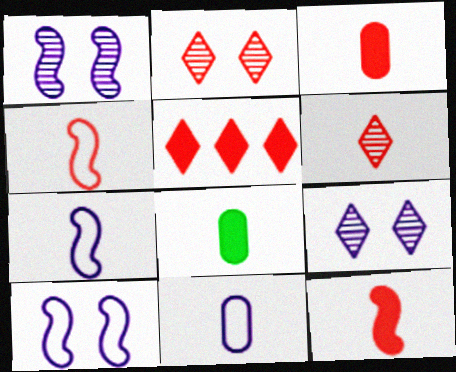[[3, 4, 6], 
[6, 7, 8]]